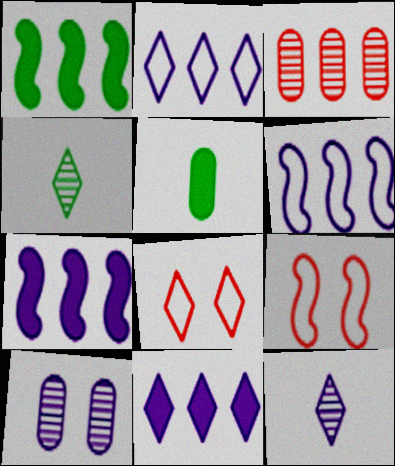[[1, 2, 3], 
[4, 8, 11]]